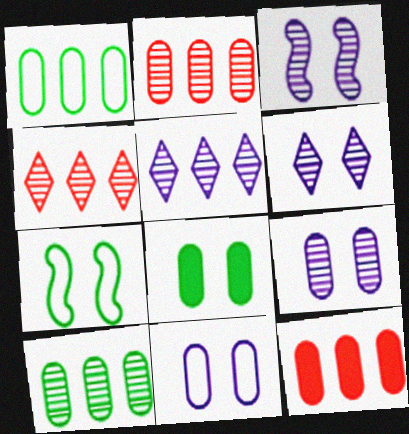[[3, 6, 9]]